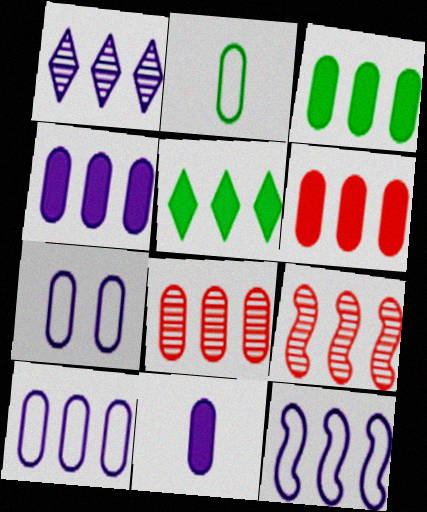[[1, 4, 12], 
[3, 4, 6], 
[3, 8, 10], 
[5, 8, 12], 
[5, 9, 10]]